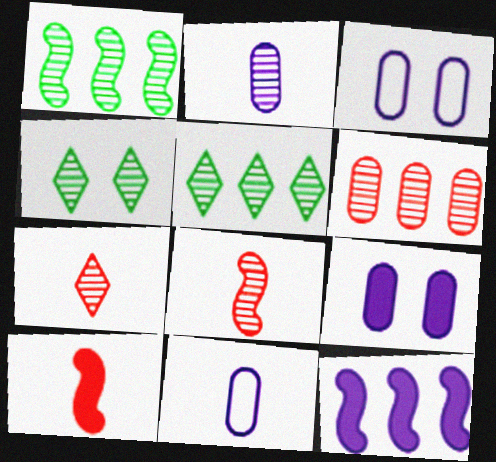[[3, 5, 10]]